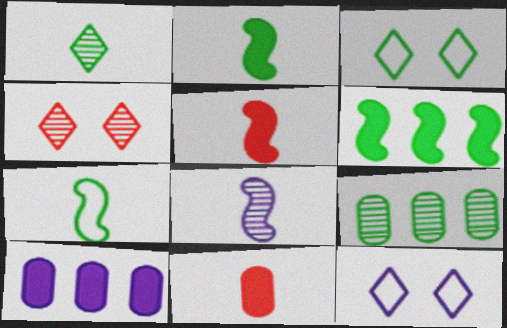[[2, 3, 9], 
[4, 7, 10], 
[4, 8, 9], 
[5, 7, 8], 
[5, 9, 12], 
[8, 10, 12]]